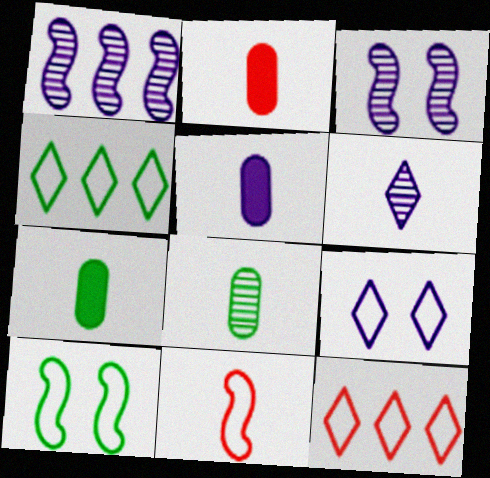[[1, 5, 9], 
[2, 3, 4], 
[2, 5, 7], 
[3, 7, 12], 
[6, 7, 11]]